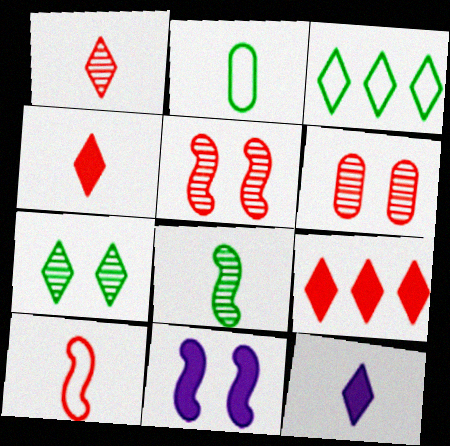[[6, 9, 10]]